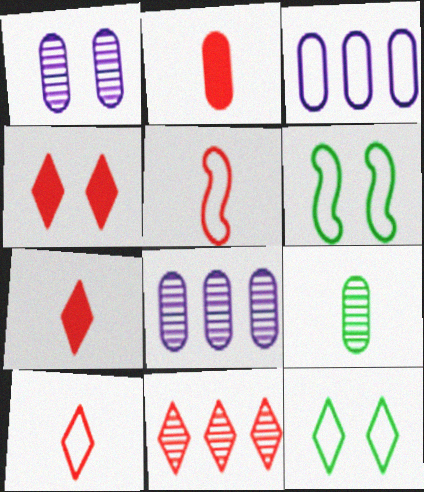[[1, 4, 6], 
[3, 5, 12], 
[3, 6, 10], 
[4, 10, 11], 
[6, 7, 8]]